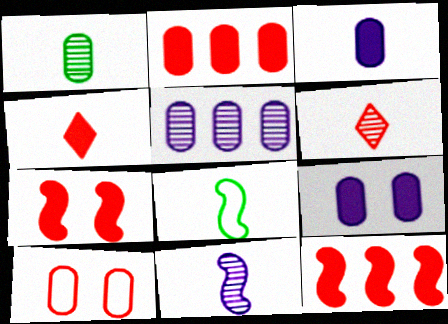[[1, 6, 11], 
[2, 4, 7], 
[3, 6, 8], 
[6, 10, 12]]